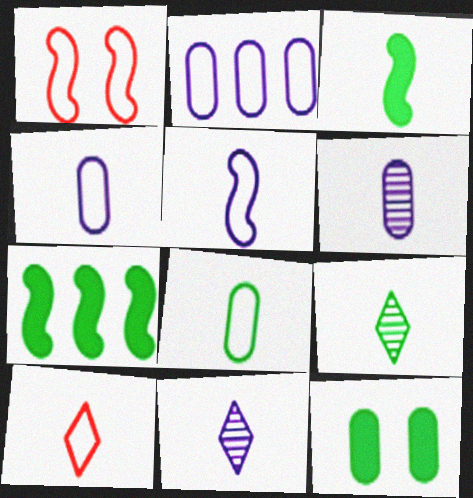[[3, 6, 10], 
[3, 8, 9], 
[5, 8, 10]]